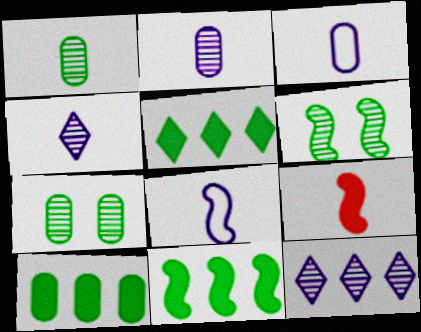[[5, 10, 11]]